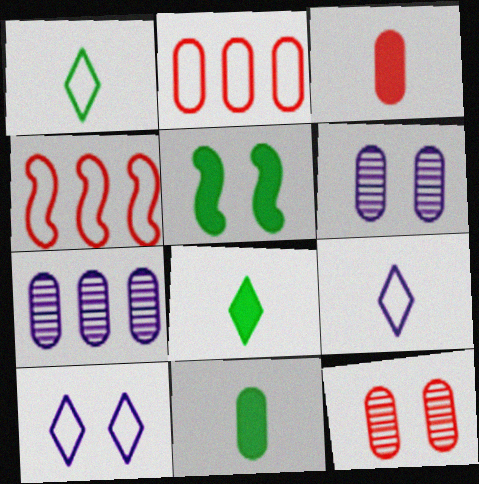[[2, 3, 12], 
[2, 6, 11], 
[4, 6, 8], 
[5, 10, 12]]